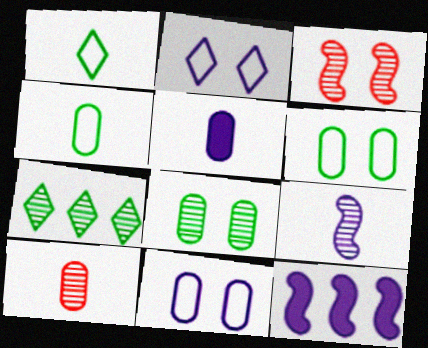[[4, 5, 10]]